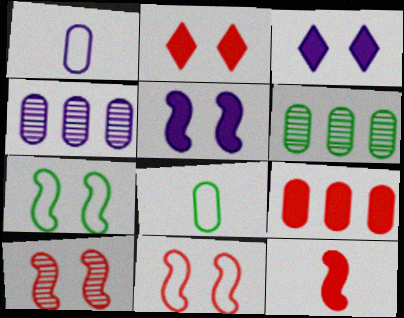[[2, 9, 12], 
[5, 7, 10]]